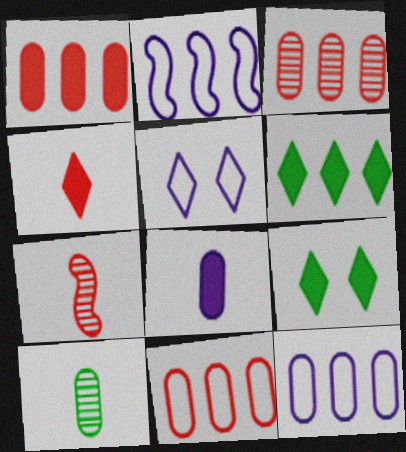[[1, 3, 11], 
[2, 3, 6], 
[7, 9, 12]]